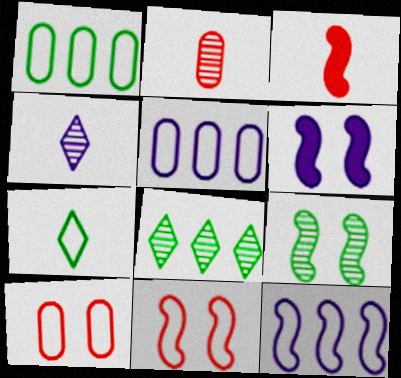[[3, 9, 12], 
[4, 5, 6], 
[5, 7, 11], 
[6, 9, 11], 
[7, 10, 12]]